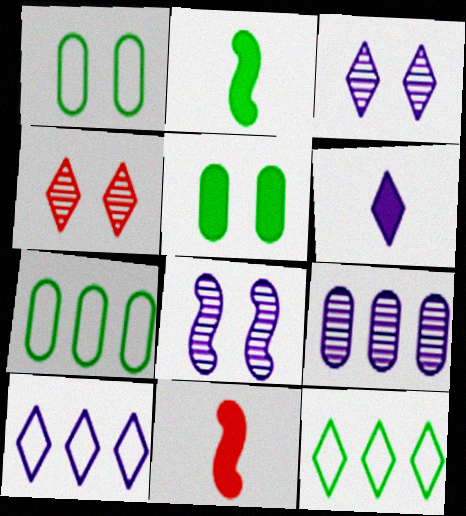[[3, 6, 10], 
[3, 7, 11], 
[4, 6, 12]]